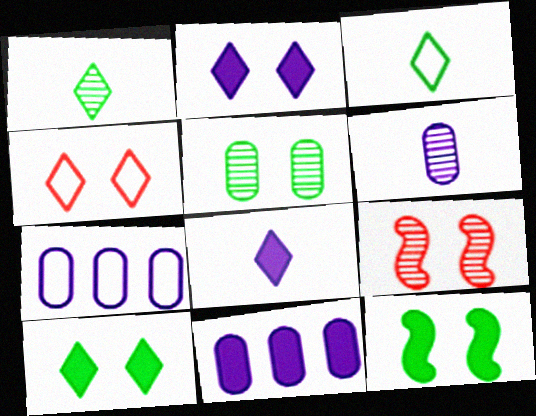[[3, 9, 11]]